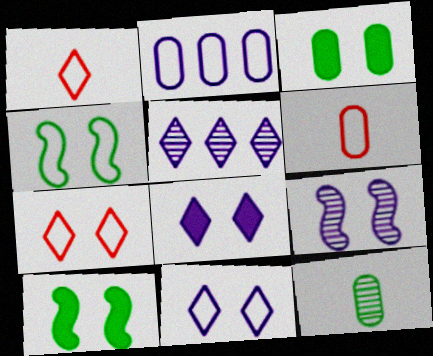[[1, 2, 4], 
[3, 7, 9], 
[5, 6, 10]]